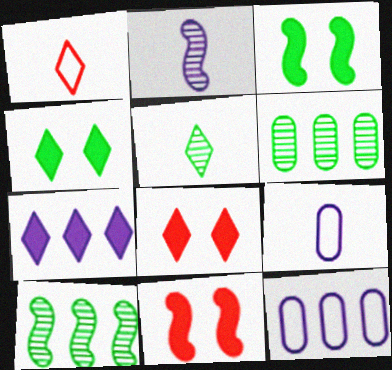[[5, 11, 12], 
[8, 9, 10]]